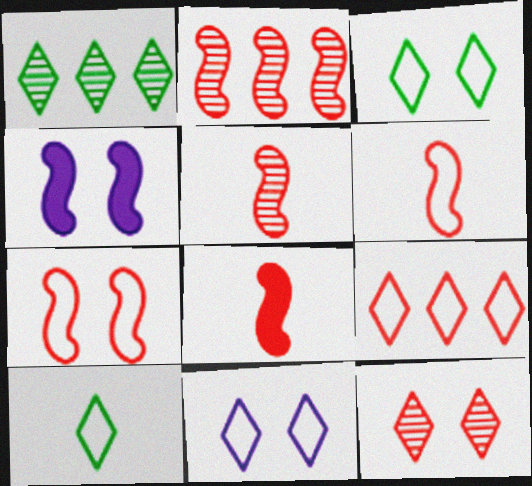[[2, 7, 8], 
[5, 6, 8], 
[9, 10, 11]]